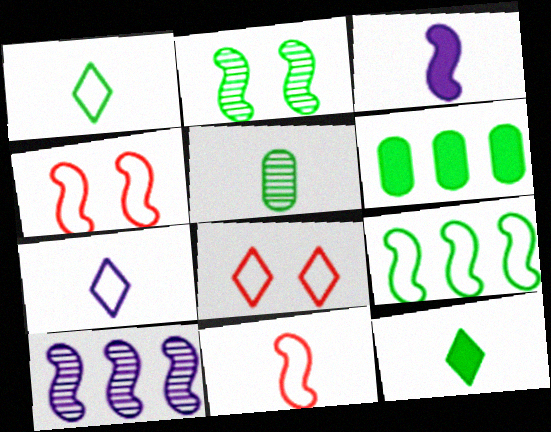[[1, 2, 6]]